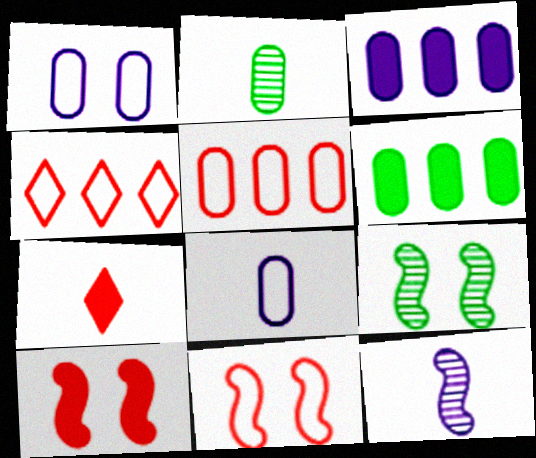[]